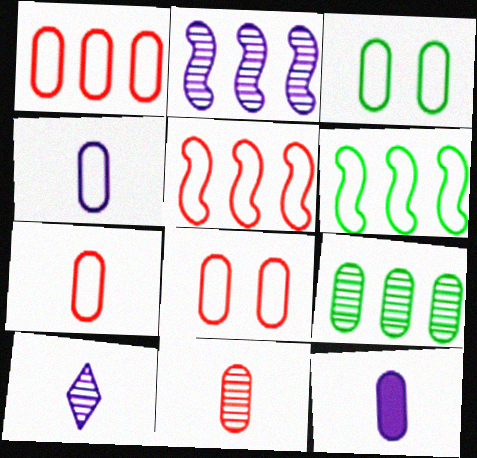[[1, 3, 4], 
[1, 7, 8], 
[8, 9, 12]]